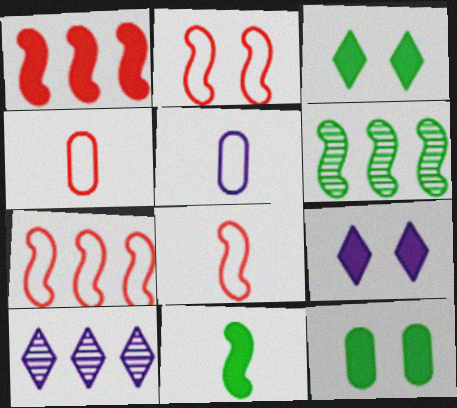[[2, 7, 8], 
[4, 6, 9], 
[8, 10, 12]]